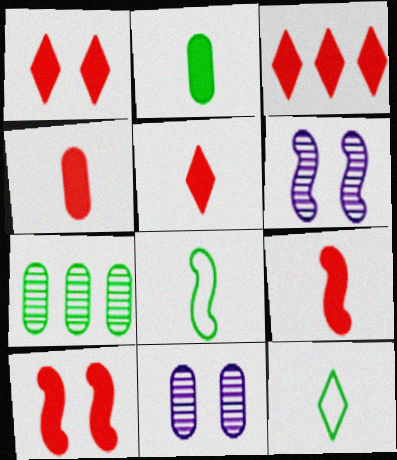[[1, 3, 5], 
[3, 4, 10], 
[3, 8, 11], 
[4, 5, 9]]